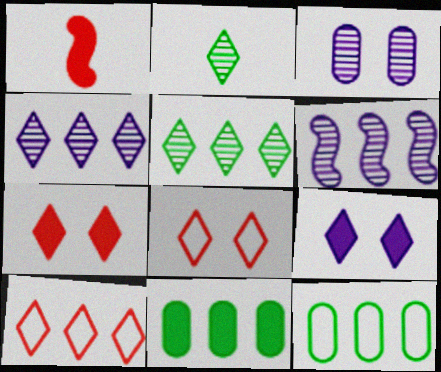[[1, 9, 11], 
[2, 9, 10], 
[6, 10, 11]]